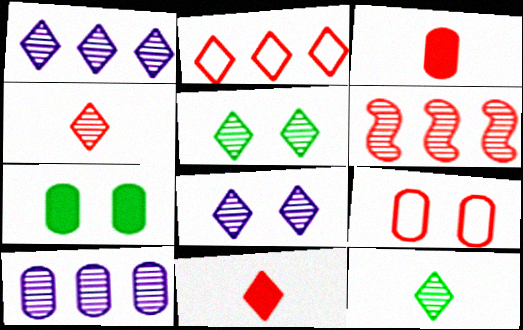[[1, 4, 5], 
[6, 9, 11]]